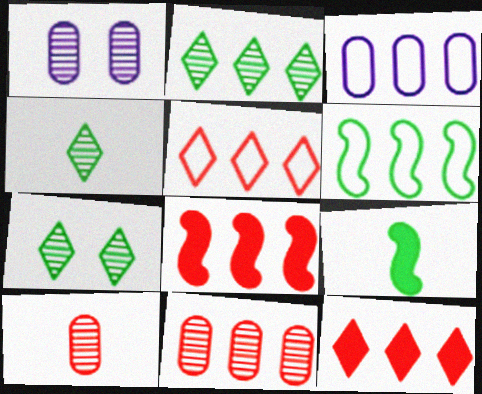[[1, 5, 9], 
[2, 3, 8], 
[2, 4, 7], 
[3, 5, 6], 
[5, 8, 11]]